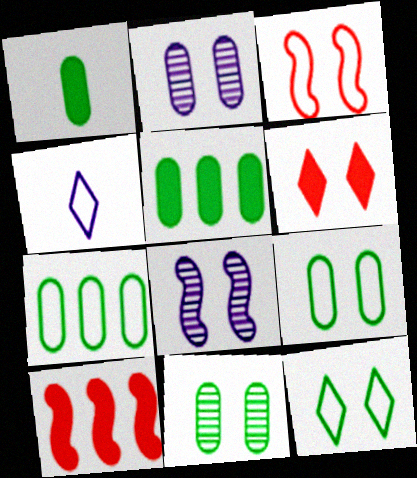[[1, 7, 11], 
[3, 4, 7], 
[4, 10, 11], 
[6, 8, 9]]